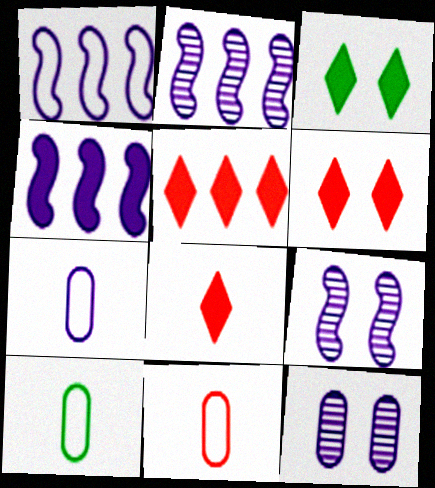[[1, 2, 4], 
[2, 3, 11], 
[2, 6, 10], 
[5, 6, 8], 
[5, 9, 10], 
[7, 10, 11]]